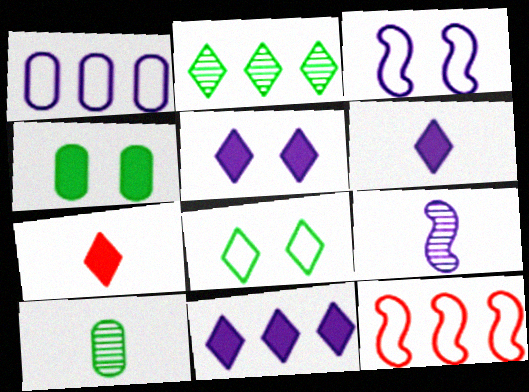[[1, 5, 9], 
[5, 6, 11], 
[5, 10, 12]]